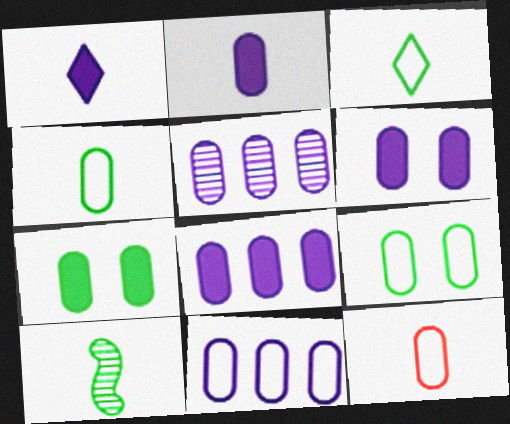[[1, 10, 12], 
[2, 6, 8], 
[5, 7, 12], 
[5, 8, 11], 
[9, 11, 12]]